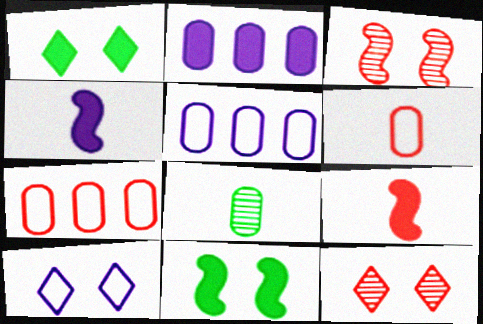[[1, 2, 9], 
[1, 10, 12], 
[7, 9, 12]]